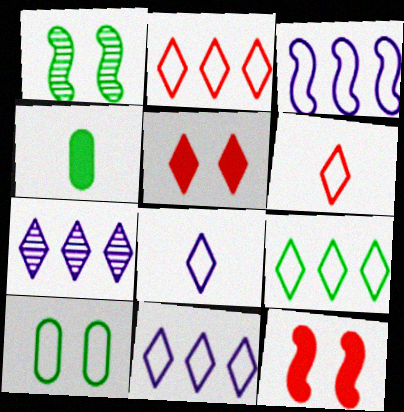[[1, 4, 9], 
[2, 9, 11], 
[3, 6, 10]]